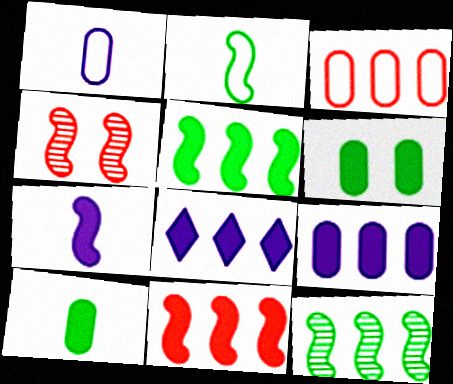[[3, 8, 12]]